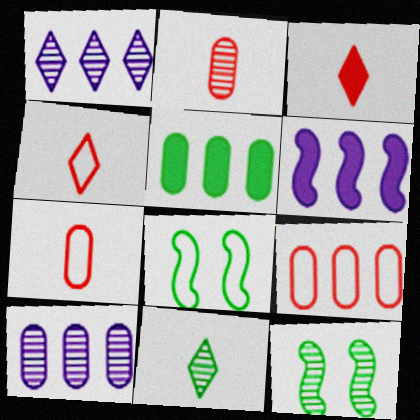[[1, 2, 12], 
[3, 8, 10], 
[5, 8, 11], 
[5, 9, 10]]